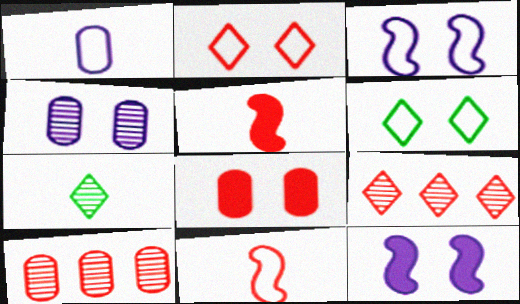[[1, 5, 7], 
[2, 5, 10], 
[8, 9, 11]]